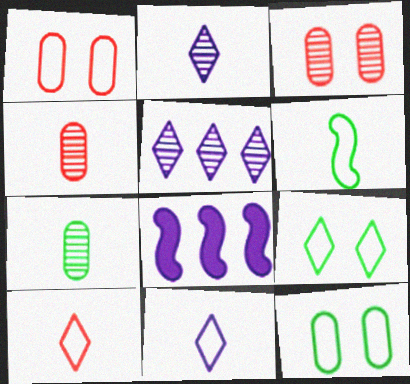[[4, 8, 9]]